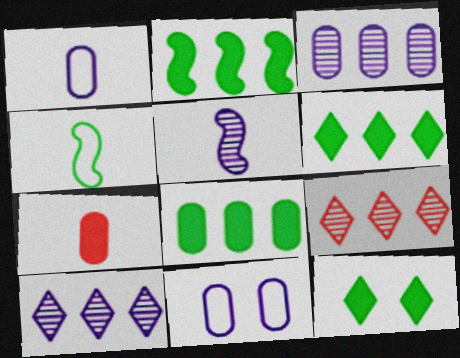[[2, 6, 8]]